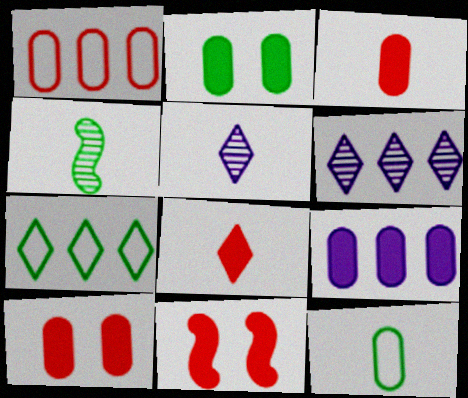[[2, 3, 9], 
[2, 4, 7], 
[6, 11, 12]]